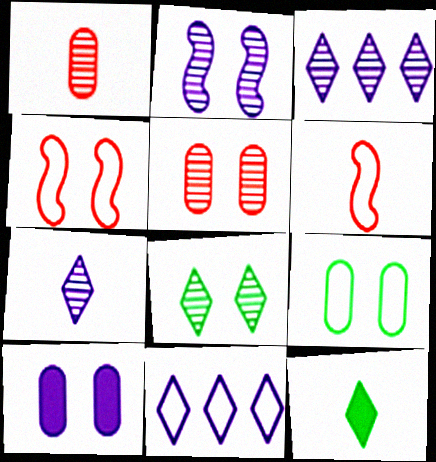[[2, 5, 8], 
[4, 8, 10], 
[5, 9, 10], 
[6, 9, 11]]